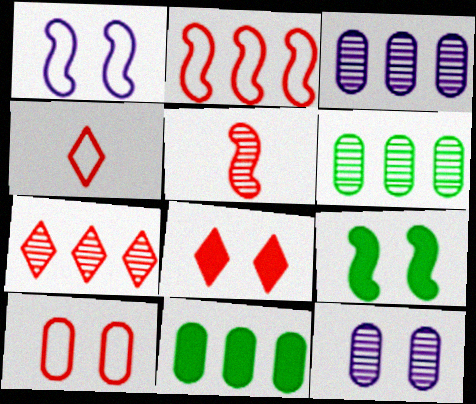[[2, 4, 10], 
[3, 4, 9], 
[4, 7, 8]]